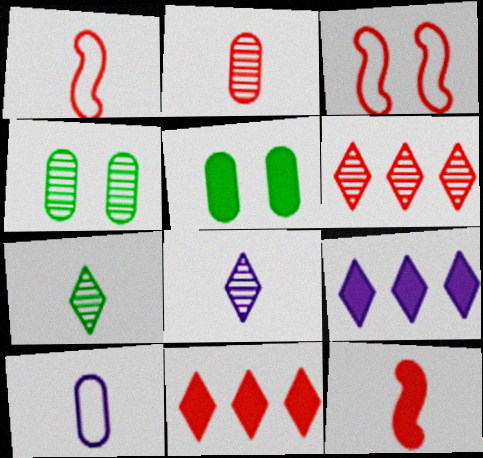[[1, 4, 9], 
[2, 3, 11], 
[5, 9, 12], 
[7, 10, 12]]